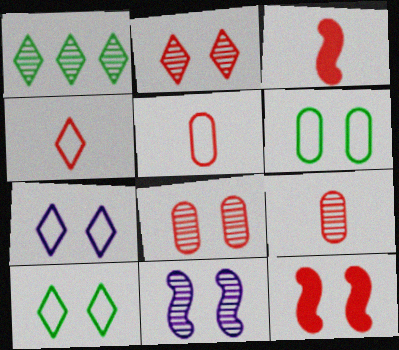[[1, 9, 11], 
[3, 4, 9]]